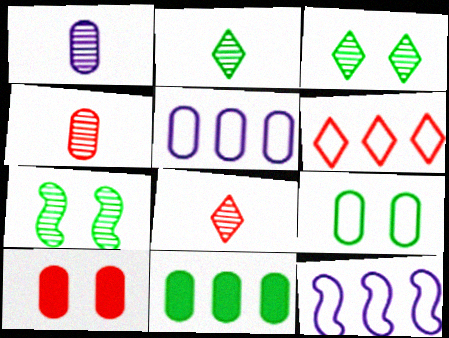[[2, 10, 12]]